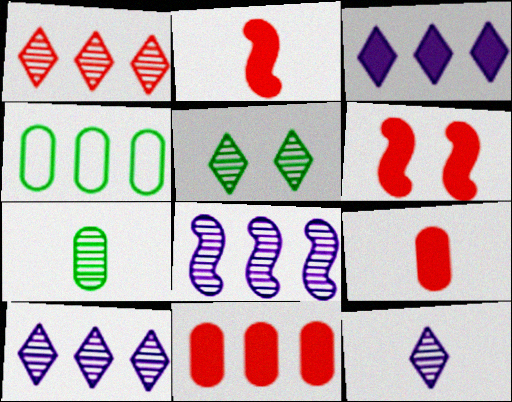[[1, 5, 12], 
[4, 6, 12]]